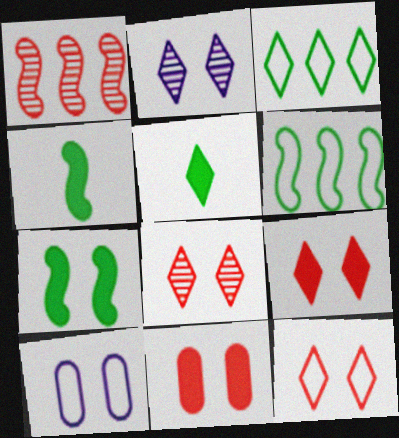[[1, 5, 10], 
[7, 8, 10], 
[8, 9, 12]]